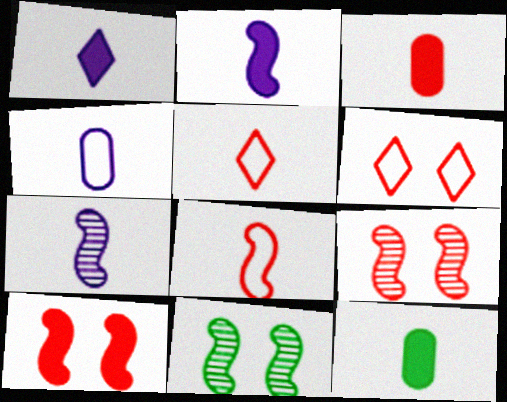[[1, 4, 7], 
[5, 7, 12]]